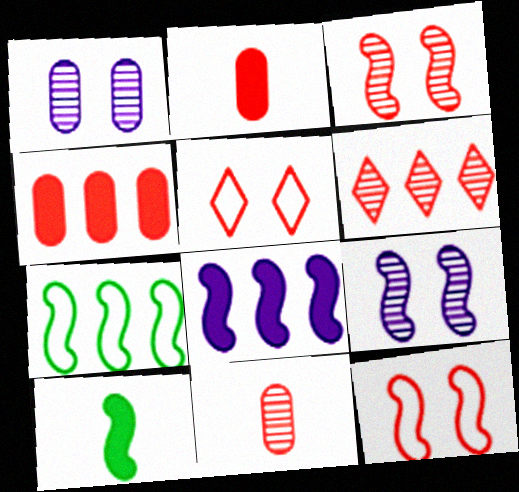[[2, 6, 12], 
[3, 6, 11]]